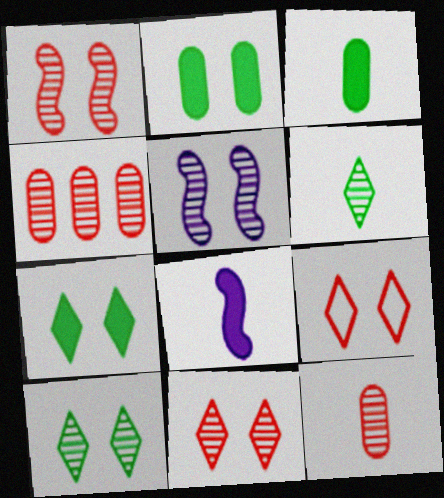[[2, 5, 9], 
[4, 5, 6]]